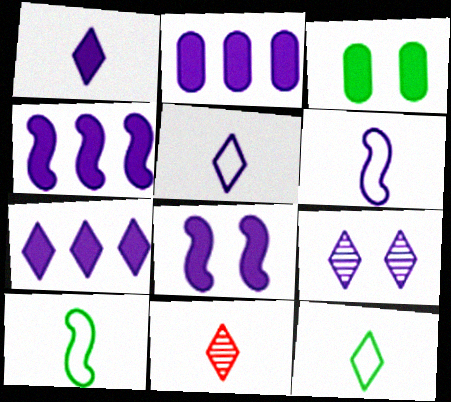[[1, 2, 8], 
[1, 11, 12], 
[2, 4, 7], 
[2, 6, 9], 
[5, 7, 9]]